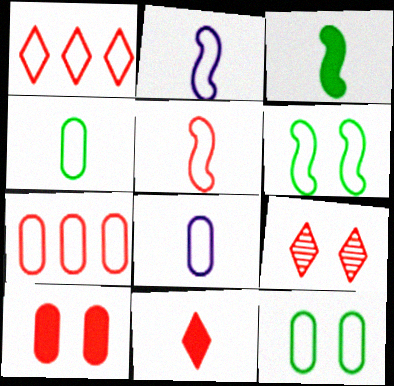[[1, 2, 12], 
[1, 6, 8], 
[1, 9, 11], 
[7, 8, 12]]